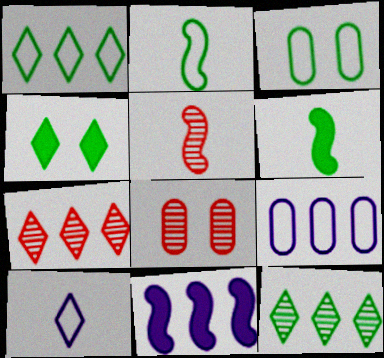[[1, 2, 3], 
[3, 6, 12], 
[4, 5, 9], 
[4, 7, 10], 
[5, 7, 8]]